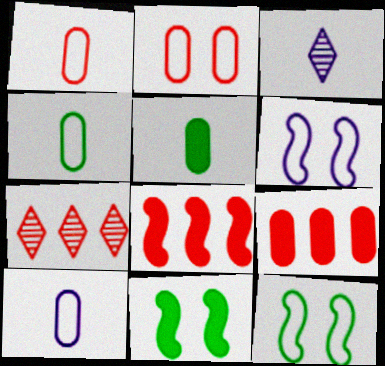[[1, 4, 10], 
[3, 9, 12], 
[5, 6, 7], 
[7, 10, 11]]